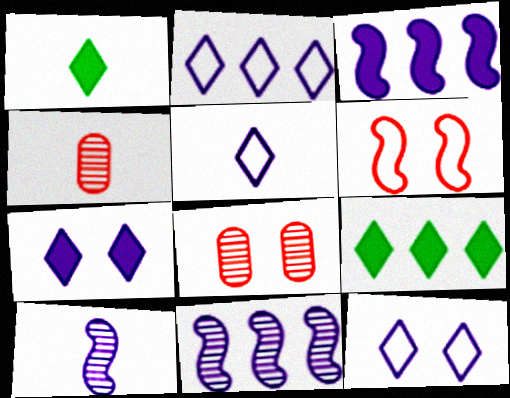[[2, 5, 12]]